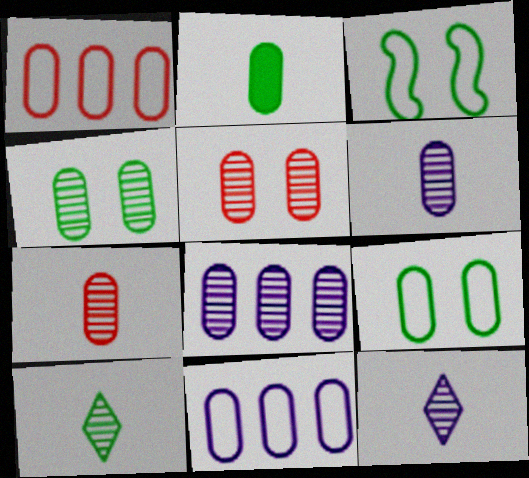[[2, 5, 11], 
[4, 7, 8]]